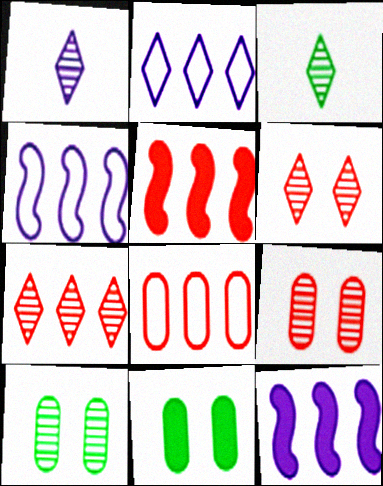[[5, 7, 8]]